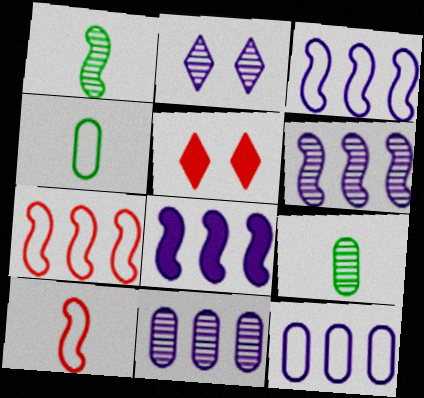[[1, 5, 12], 
[3, 5, 9], 
[3, 6, 8], 
[4, 5, 6]]